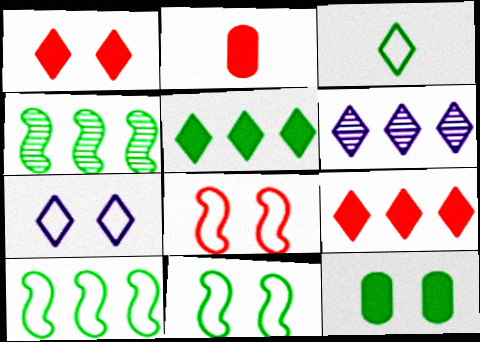[[1, 3, 6], 
[2, 4, 7], 
[2, 6, 11], 
[3, 4, 12]]